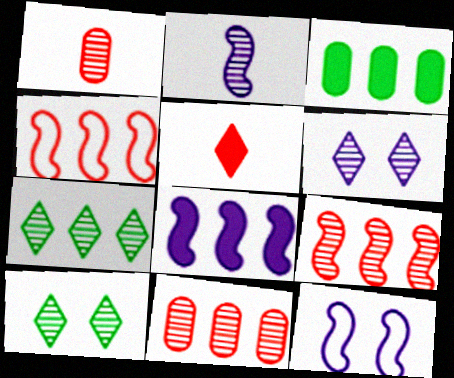[[2, 8, 12], 
[2, 10, 11]]